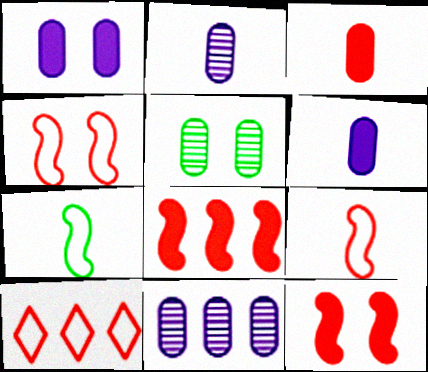[]